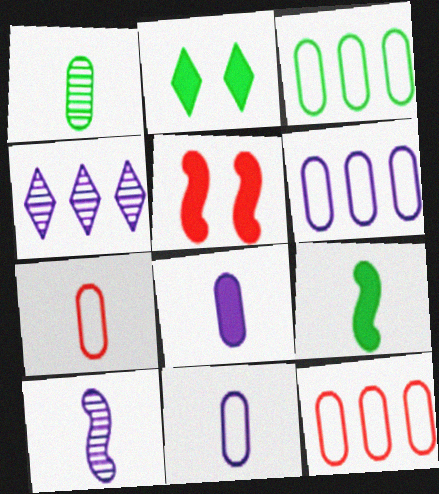[[1, 7, 8], 
[2, 10, 12], 
[3, 6, 12]]